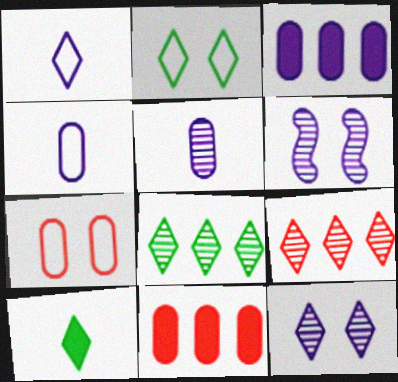[[1, 3, 6], 
[2, 8, 10]]